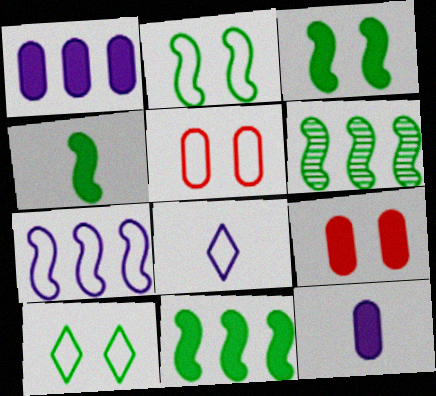[[2, 4, 6], 
[3, 4, 11], 
[6, 8, 9]]